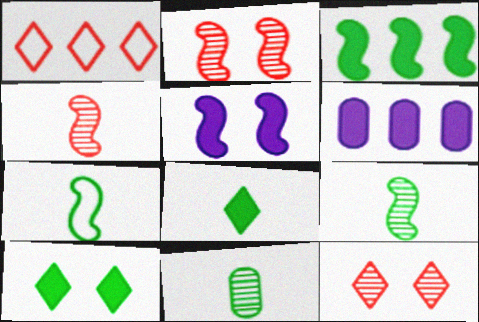[[1, 5, 11], 
[6, 7, 12], 
[7, 8, 11]]